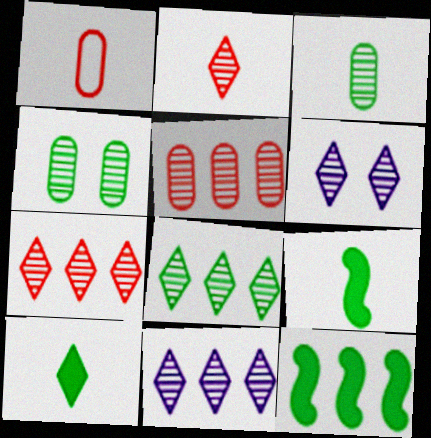[[1, 6, 12], 
[2, 6, 8], 
[7, 8, 11]]